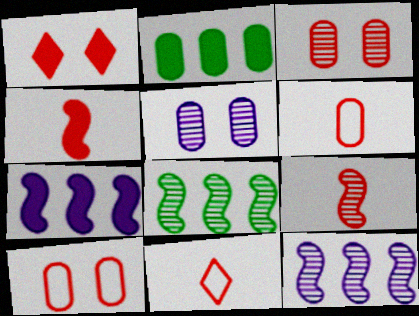[[2, 5, 6]]